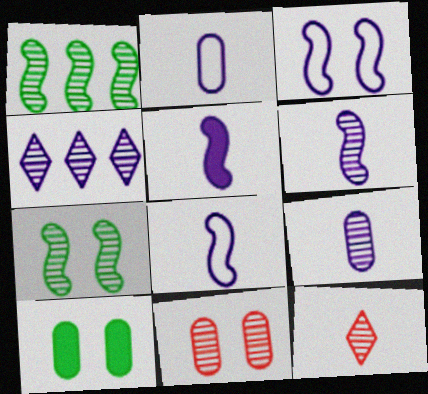[[5, 6, 8]]